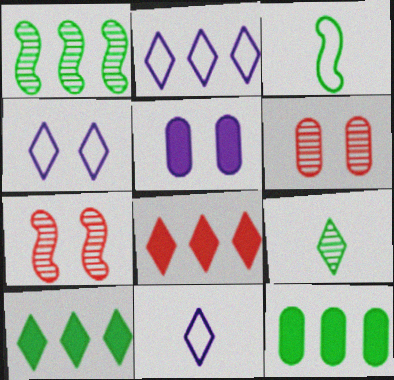[[2, 4, 11], 
[4, 8, 9], 
[7, 11, 12]]